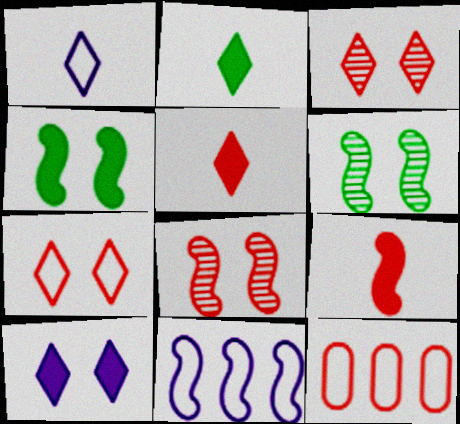[[3, 9, 12], 
[5, 8, 12], 
[6, 9, 11]]